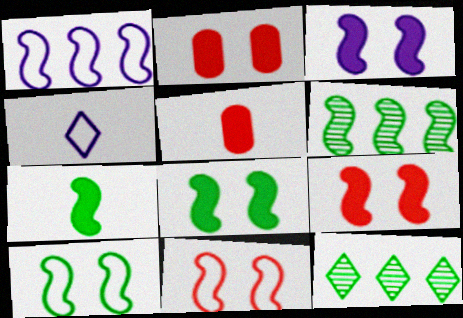[[2, 4, 6], 
[3, 8, 9], 
[6, 7, 10]]